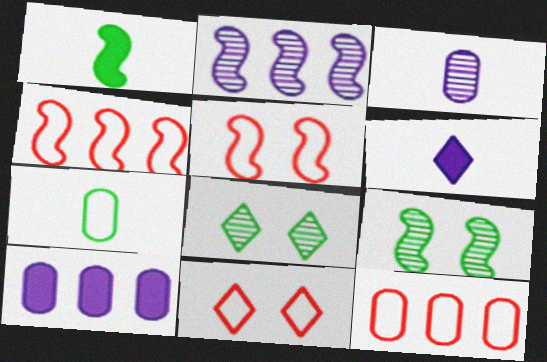[[1, 2, 5], 
[6, 9, 12]]